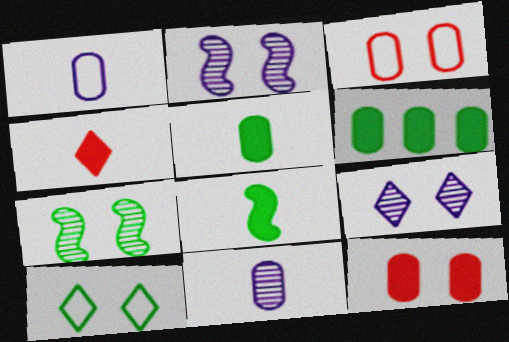[[2, 10, 12], 
[3, 6, 11]]